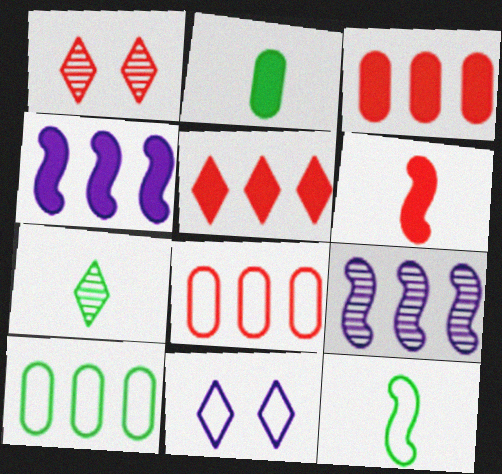[[1, 6, 8], 
[2, 7, 12], 
[5, 7, 11], 
[5, 9, 10], 
[8, 11, 12]]